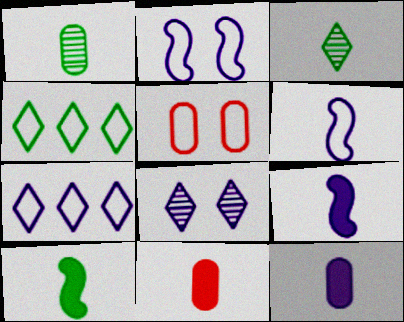[[3, 6, 11], 
[4, 5, 6]]